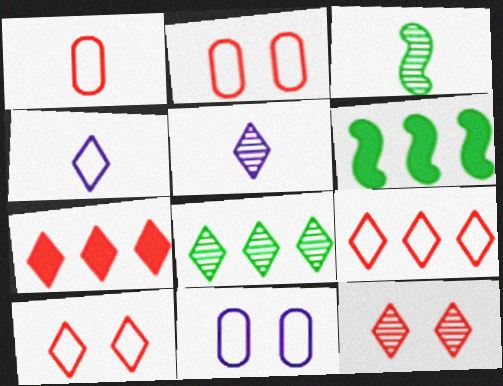[[2, 5, 6], 
[3, 7, 11], 
[5, 8, 12]]